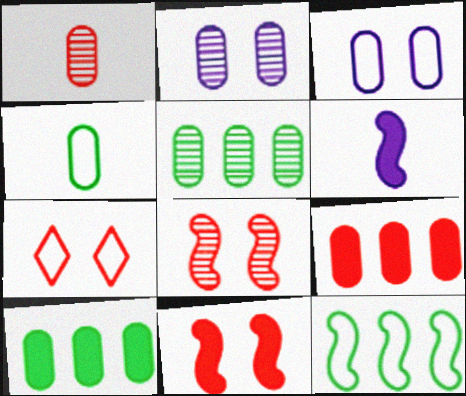[[1, 2, 5], 
[1, 3, 10], 
[2, 4, 9], 
[5, 6, 7], 
[6, 8, 12]]